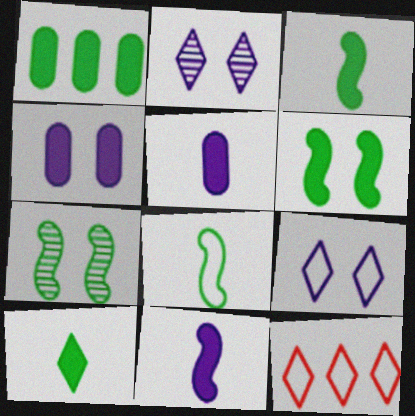[[1, 6, 10], 
[2, 10, 12], 
[5, 7, 12]]